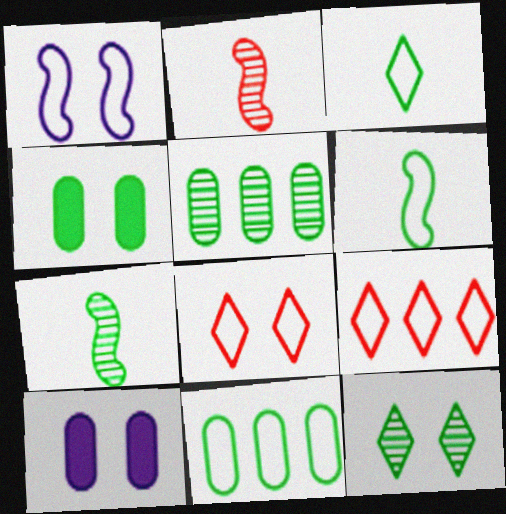[[5, 7, 12], 
[7, 9, 10]]